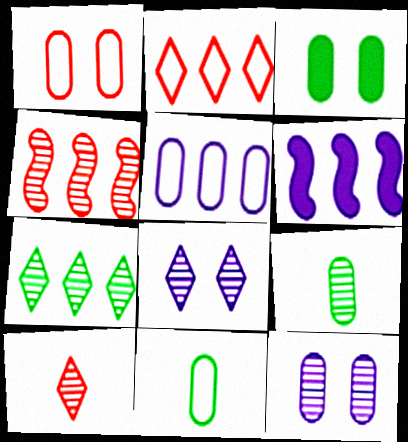[[1, 3, 12], 
[1, 5, 11], 
[4, 8, 9], 
[7, 8, 10]]